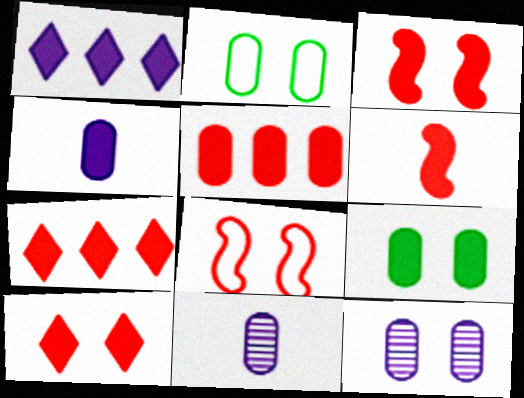[[1, 6, 9], 
[2, 5, 11], 
[4, 5, 9], 
[5, 6, 10]]